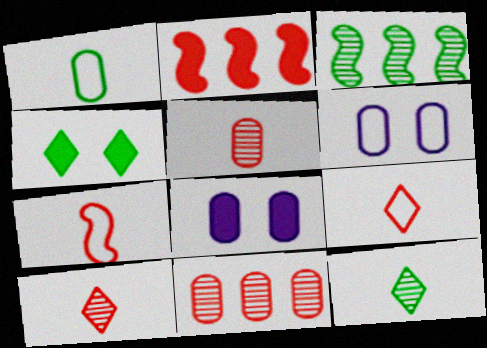[[1, 3, 4], 
[1, 8, 11], 
[2, 6, 12], 
[3, 8, 9]]